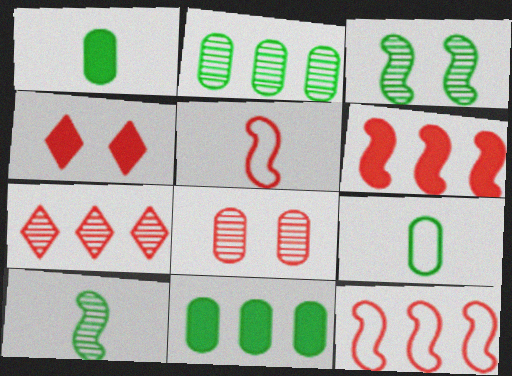[]